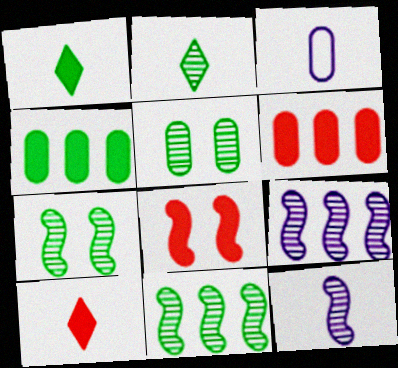[[2, 5, 11], 
[3, 5, 6], 
[6, 8, 10]]